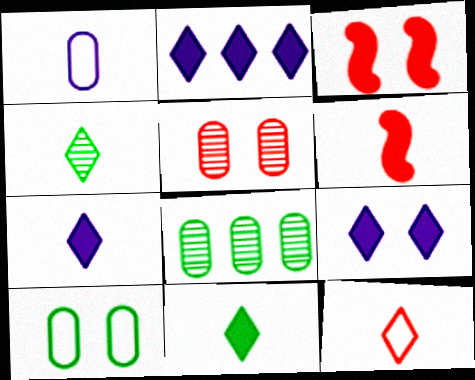[[1, 4, 6], 
[2, 7, 9], 
[4, 7, 12]]